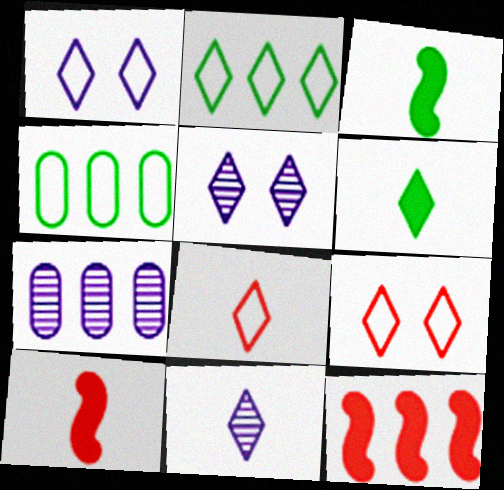[[1, 2, 8], 
[2, 7, 12], 
[3, 7, 9], 
[4, 5, 10], 
[6, 8, 11]]